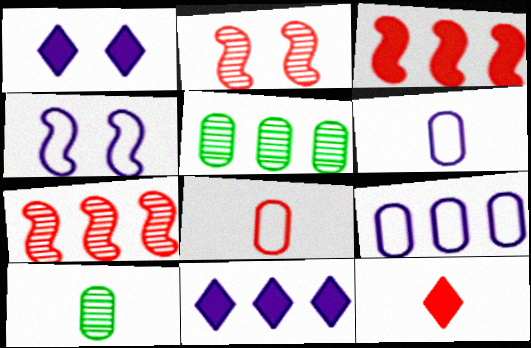[[4, 5, 12]]